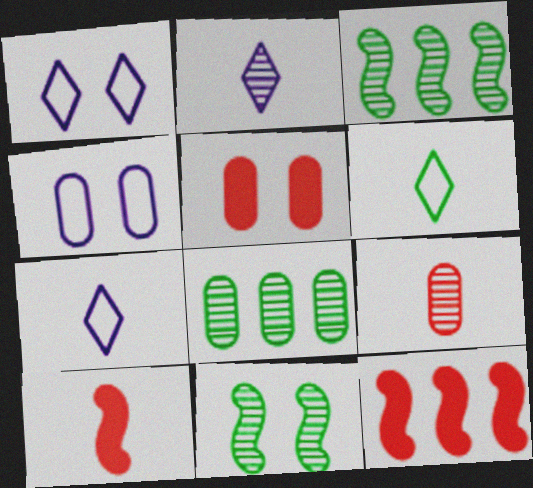[[1, 5, 11], 
[1, 8, 10], 
[3, 5, 7]]